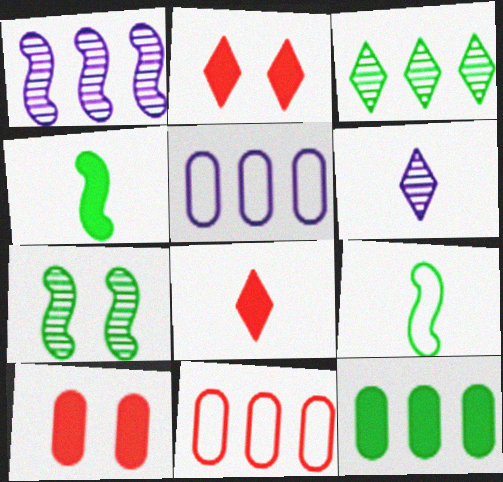[[5, 7, 8]]